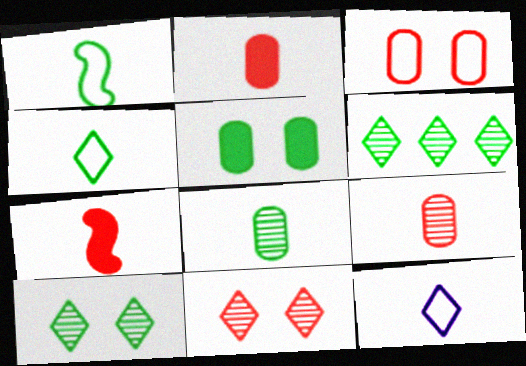[[1, 5, 6], 
[7, 8, 12]]